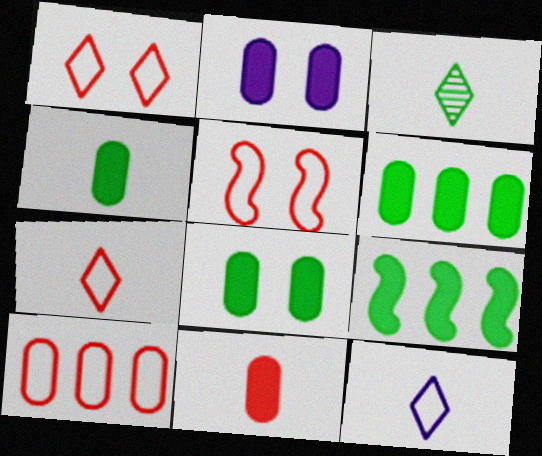[[2, 6, 11], 
[4, 6, 8], 
[5, 7, 10]]